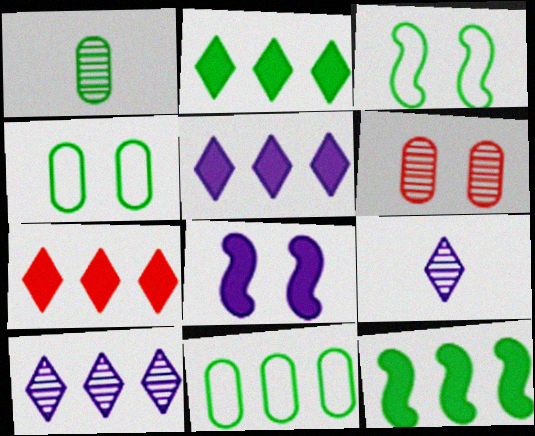[[1, 2, 3], 
[2, 5, 7]]